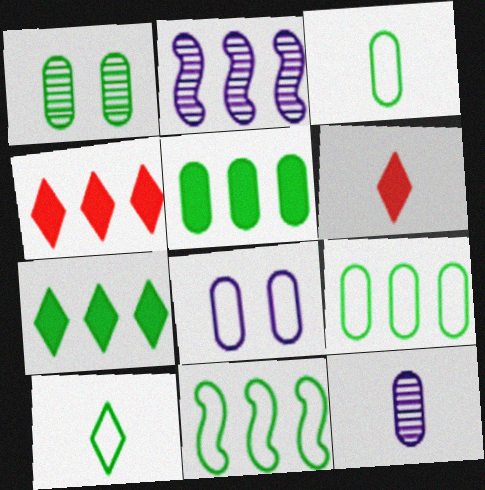[[1, 3, 5], 
[2, 4, 9]]